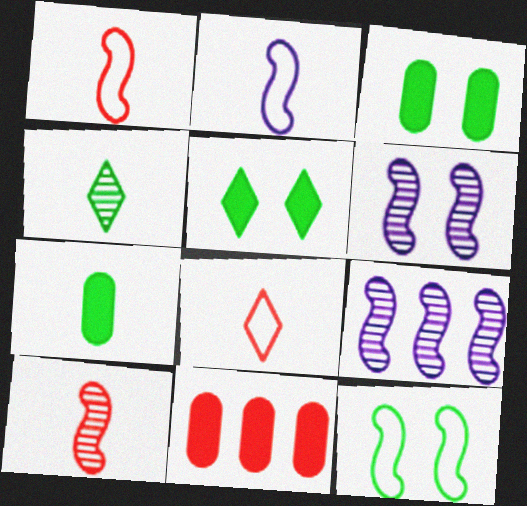[[3, 8, 9]]